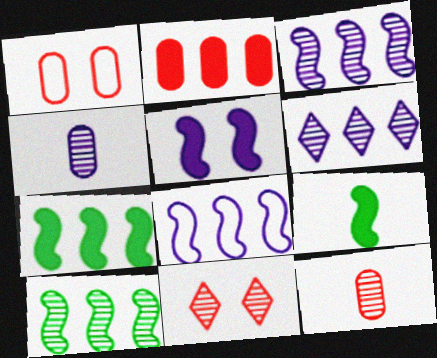[[1, 2, 12], 
[1, 6, 9], 
[4, 10, 11]]